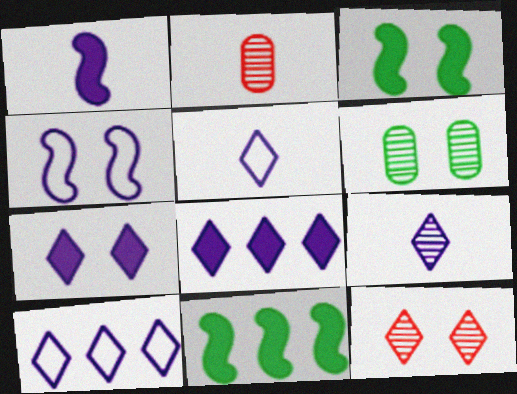[[2, 3, 10], 
[7, 9, 10]]